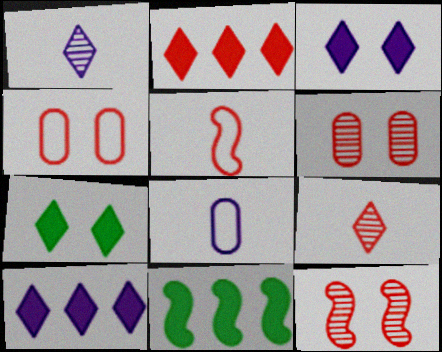[[1, 4, 11], 
[2, 5, 6]]